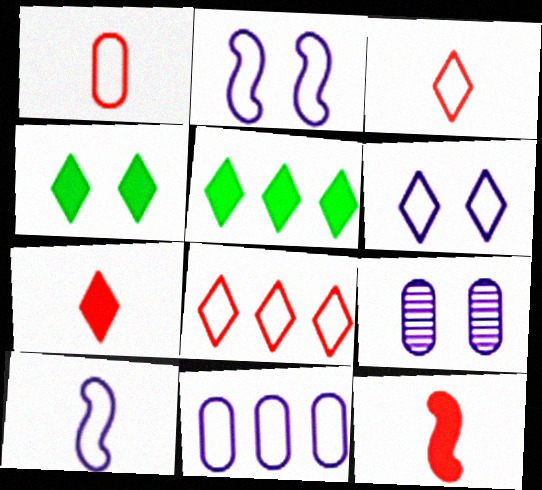[[6, 10, 11]]